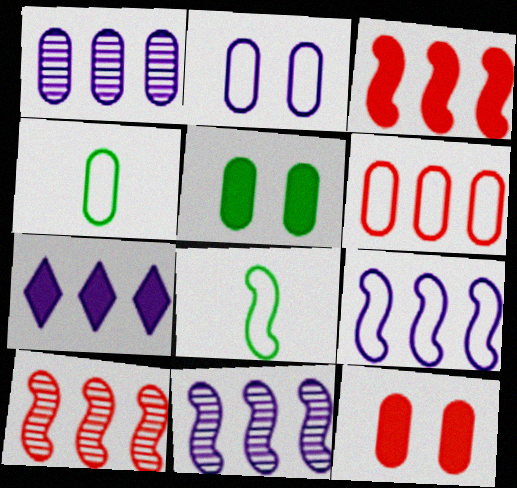[[1, 4, 12], 
[1, 7, 9], 
[2, 4, 6]]